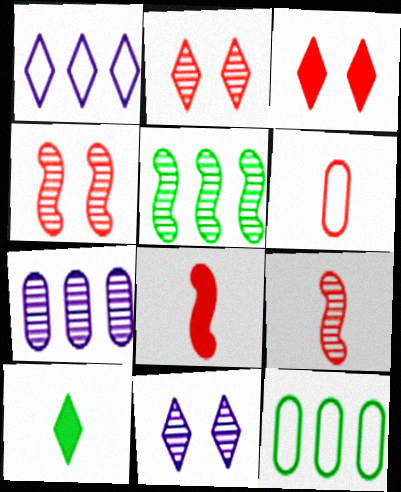[[1, 2, 10], 
[8, 11, 12]]